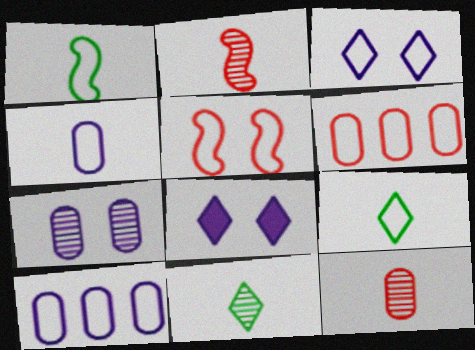[[1, 3, 6], 
[5, 9, 10]]